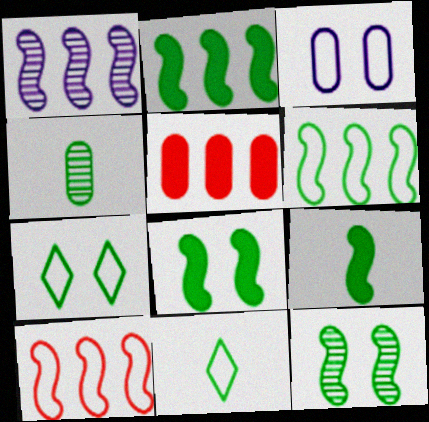[[1, 2, 10], 
[2, 4, 7], 
[2, 8, 9], 
[3, 4, 5], 
[3, 10, 11], 
[4, 9, 11], 
[6, 9, 12]]